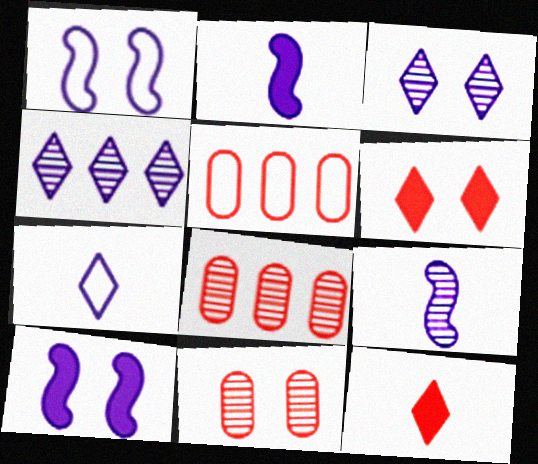[]